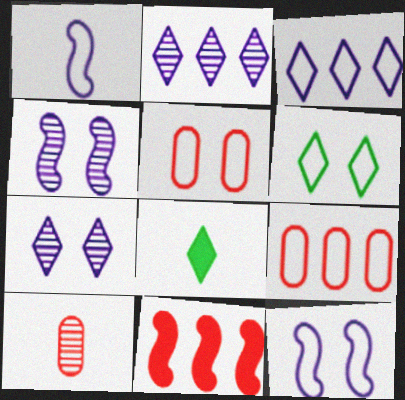[[1, 6, 9], 
[1, 8, 10], 
[4, 8, 9], 
[5, 6, 12]]